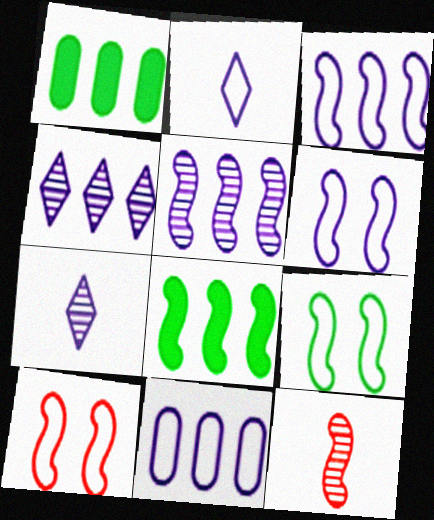[[1, 7, 10], 
[2, 6, 11], 
[6, 8, 12], 
[6, 9, 10]]